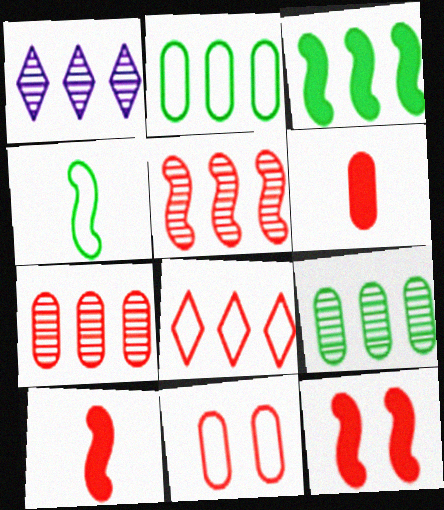[[1, 5, 9], 
[6, 7, 11]]